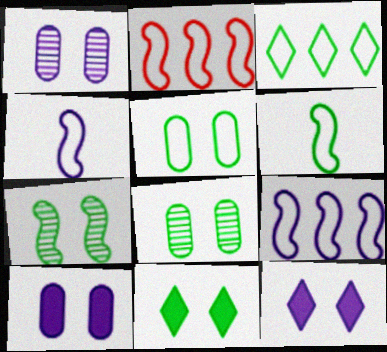[[3, 5, 6], 
[5, 7, 11]]